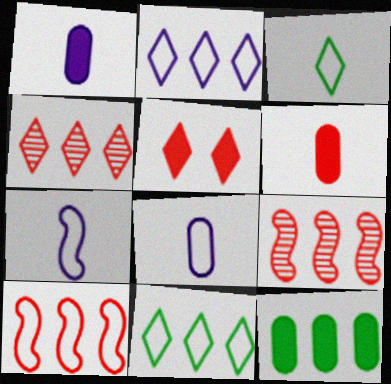[[2, 9, 12]]